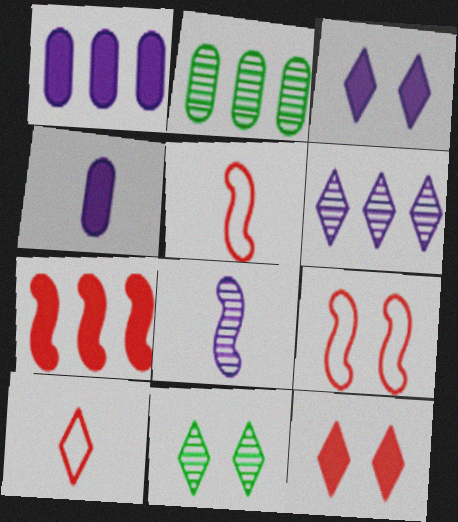[[1, 5, 11], 
[2, 3, 5]]